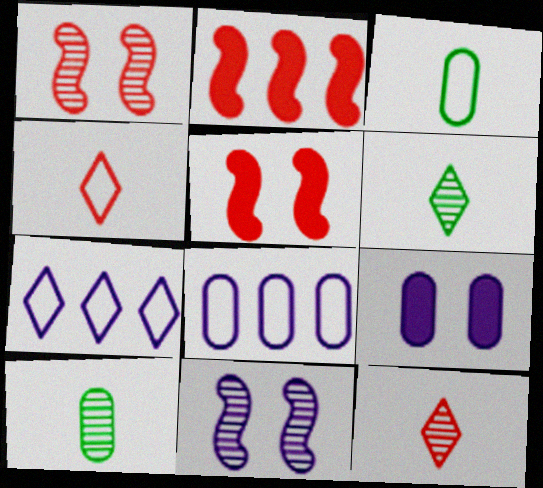[[5, 6, 8], 
[5, 7, 10]]